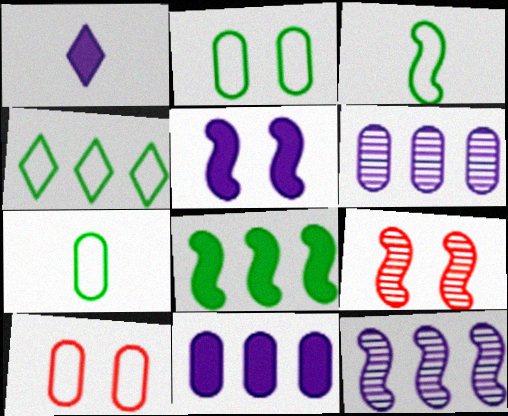[[1, 5, 11], 
[2, 3, 4]]